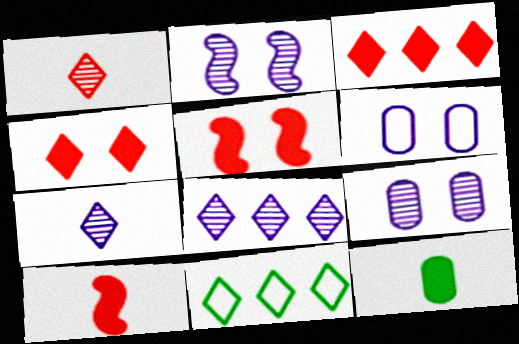[[3, 8, 11], 
[4, 7, 11], 
[9, 10, 11]]